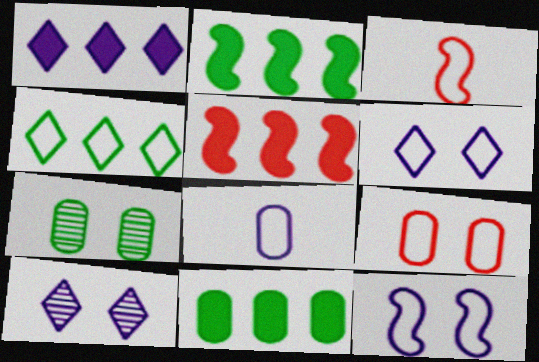[[1, 3, 7], 
[1, 5, 11], 
[3, 10, 11]]